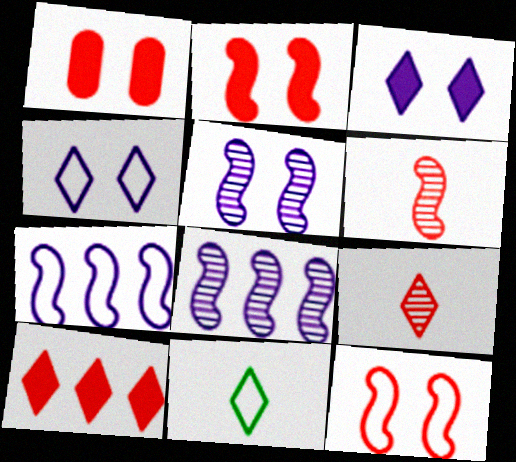[[1, 8, 11]]